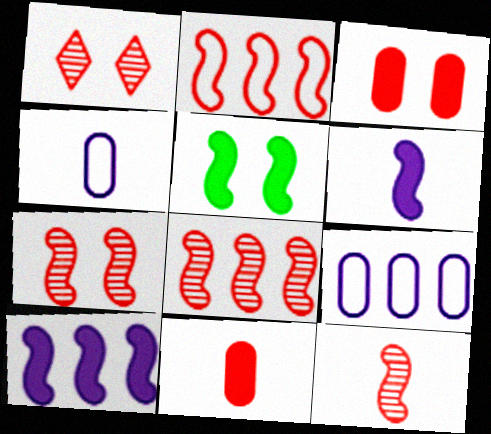[[1, 2, 11], 
[7, 8, 12]]